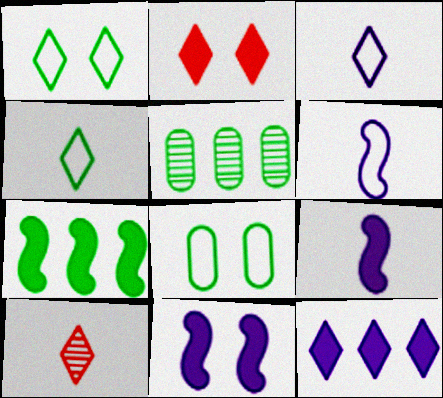[[1, 10, 12], 
[2, 5, 6]]